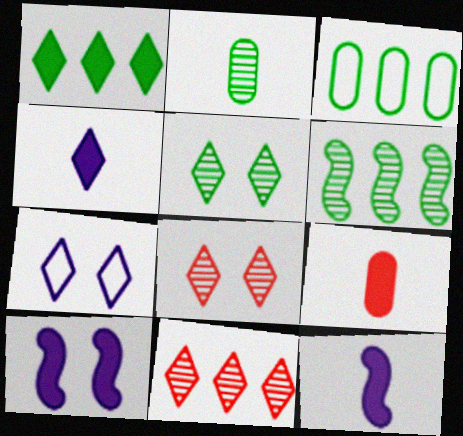[[1, 3, 6], 
[1, 9, 10], 
[2, 5, 6], 
[3, 8, 12], 
[6, 7, 9]]